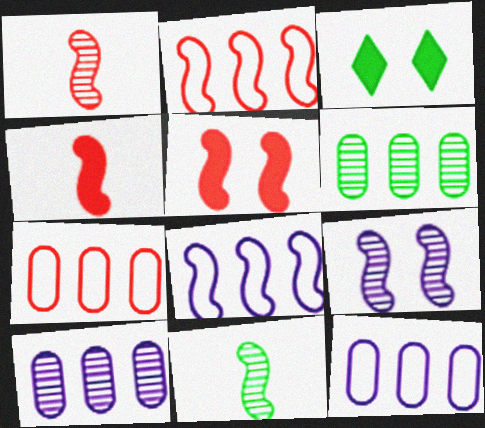[[1, 2, 5], 
[1, 3, 12], 
[5, 8, 11]]